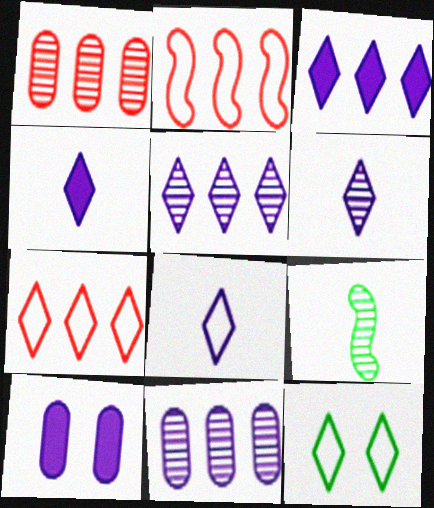[[4, 6, 8], 
[7, 8, 12], 
[7, 9, 10]]